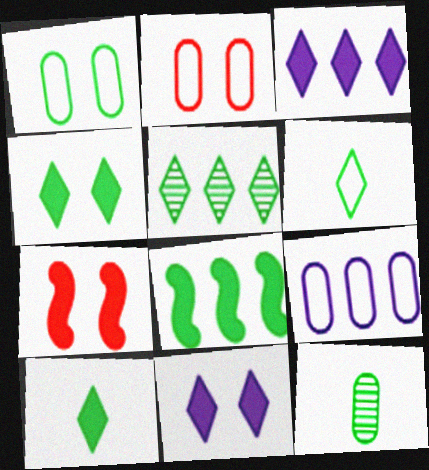[[4, 5, 6]]